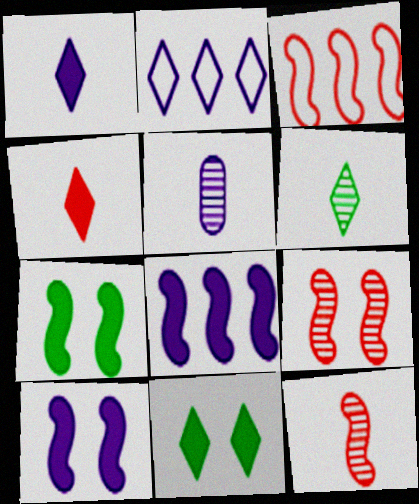[[2, 5, 10], 
[3, 5, 11], 
[5, 6, 12]]